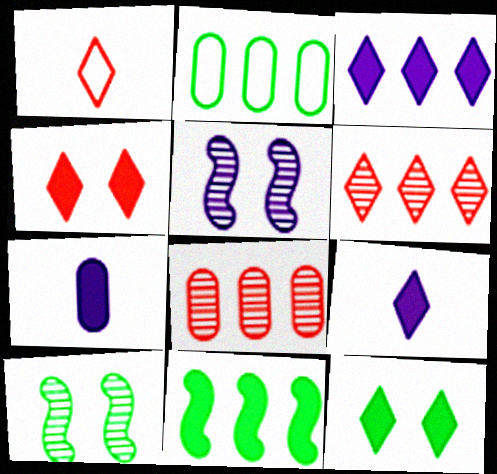[[1, 4, 6], 
[4, 7, 11]]